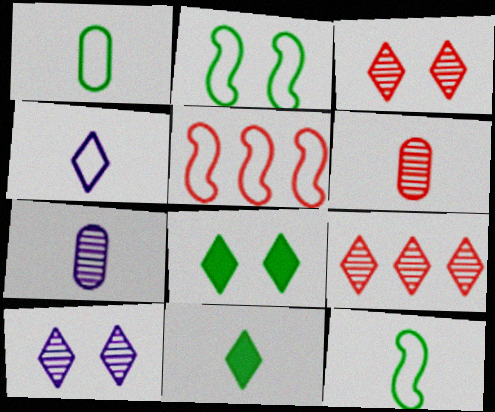[[4, 8, 9], 
[5, 7, 8]]